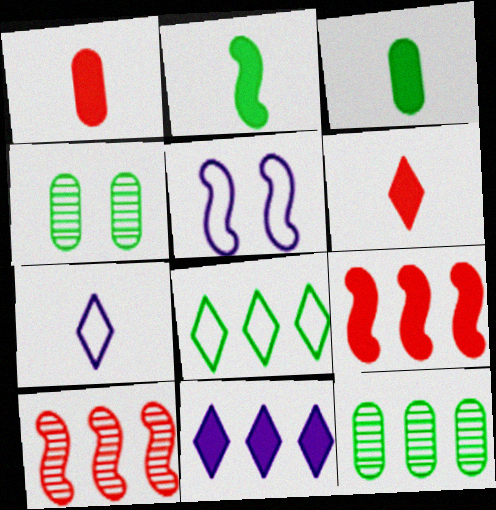[[2, 4, 8], 
[2, 5, 10], 
[4, 7, 9], 
[5, 6, 12]]